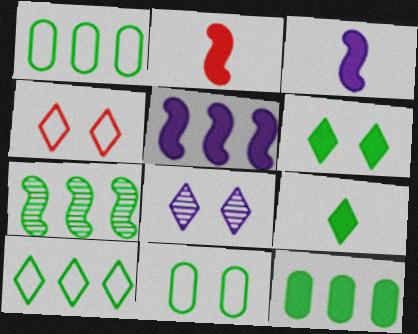[[1, 2, 8], 
[4, 6, 8], 
[7, 9, 11], 
[7, 10, 12]]